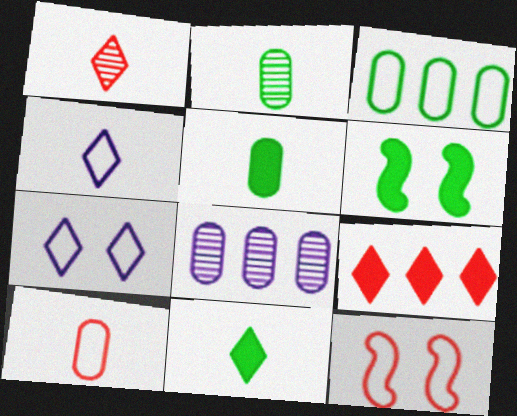[[1, 4, 11], 
[3, 4, 12], 
[8, 11, 12]]